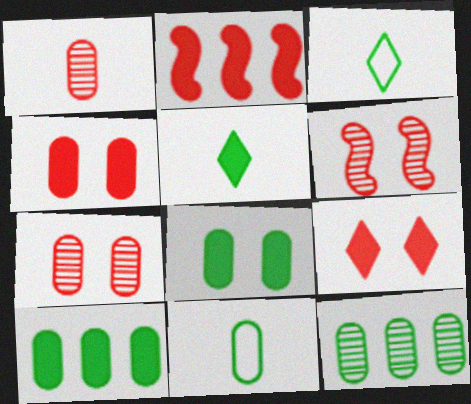[[8, 11, 12]]